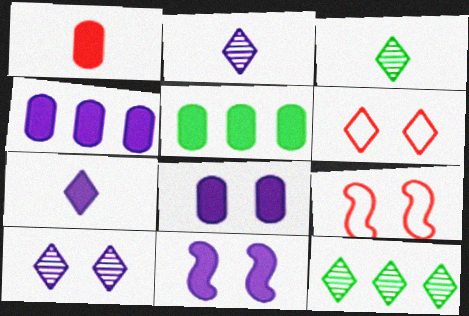[[1, 5, 8], 
[2, 5, 9], 
[3, 4, 9], 
[4, 7, 11], 
[6, 7, 12]]